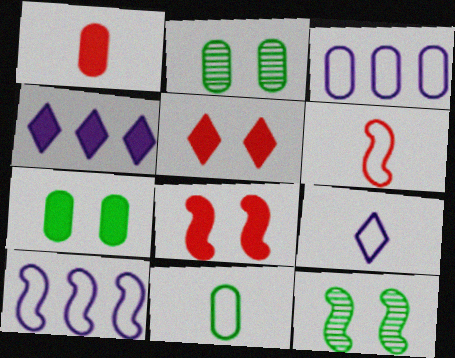[[1, 2, 3], 
[2, 4, 6], 
[6, 9, 11]]